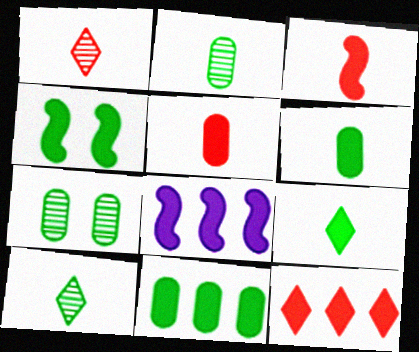[[3, 4, 8], 
[4, 9, 11], 
[8, 11, 12]]